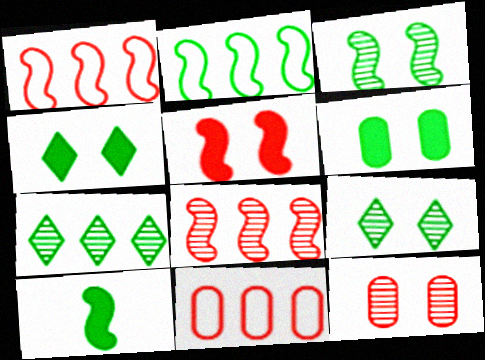[[2, 3, 10]]